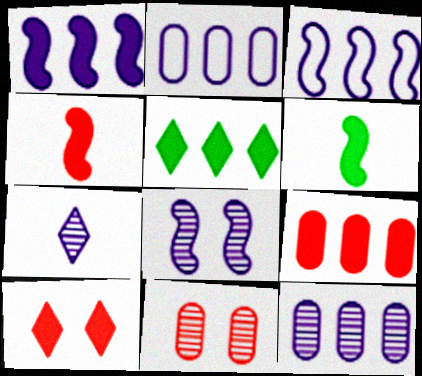[[1, 5, 9], 
[4, 9, 10], 
[7, 8, 12]]